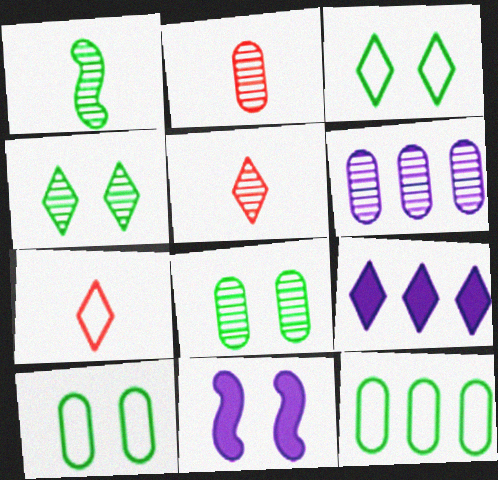[[2, 6, 8], 
[3, 5, 9], 
[4, 7, 9], 
[5, 11, 12]]